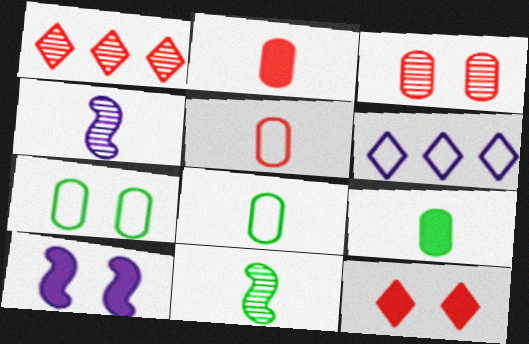[[1, 8, 10]]